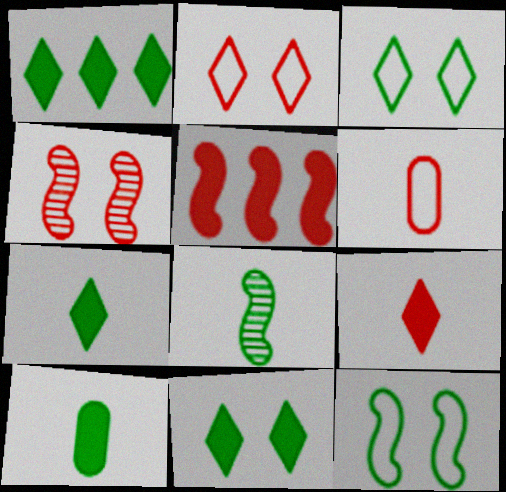[[1, 7, 11]]